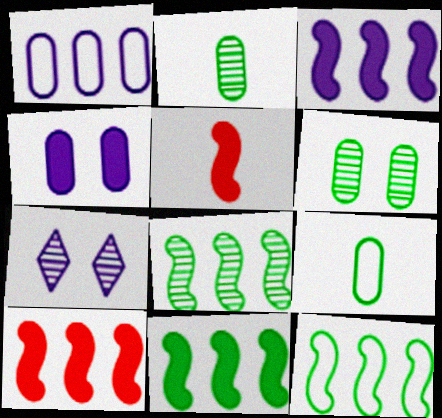[[3, 10, 11], 
[7, 9, 10], 
[8, 11, 12]]